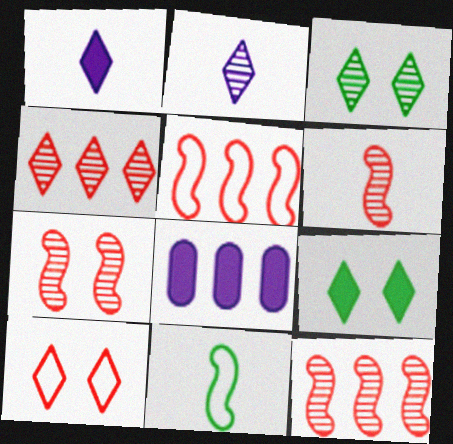[[2, 3, 4], 
[6, 7, 12]]